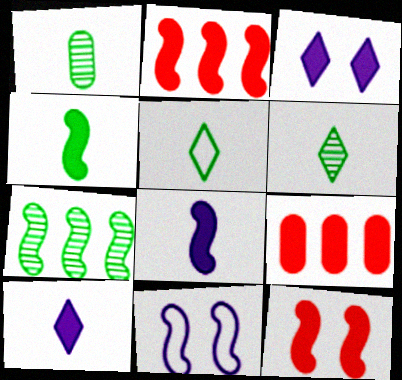[[1, 4, 5], 
[3, 4, 9], 
[6, 9, 11]]